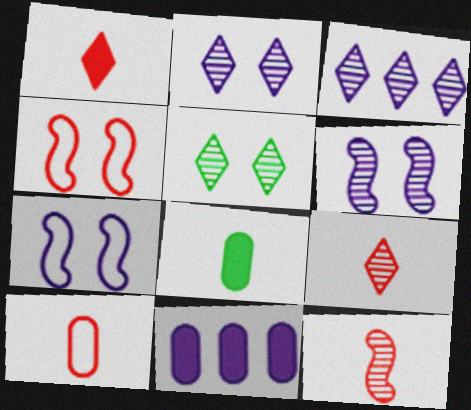[[1, 10, 12], 
[3, 4, 8], 
[3, 5, 9]]